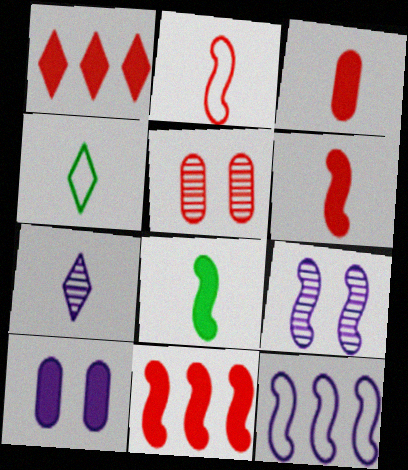[[1, 2, 5], 
[1, 8, 10], 
[7, 10, 12]]